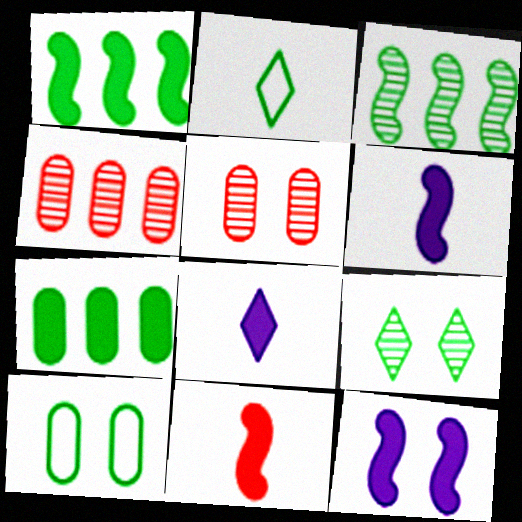[[1, 11, 12], 
[2, 4, 12]]